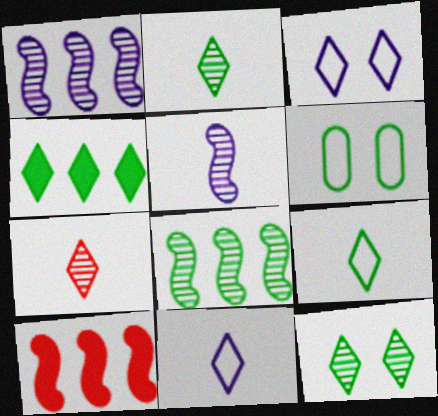[[3, 4, 7], 
[4, 9, 12]]